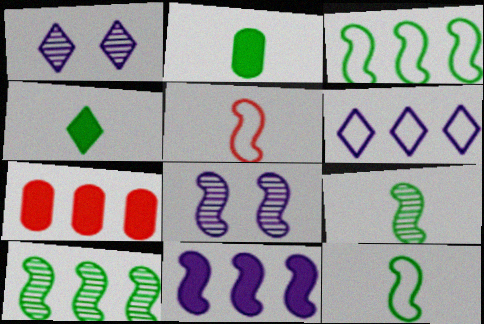[[1, 7, 12], 
[6, 7, 10]]